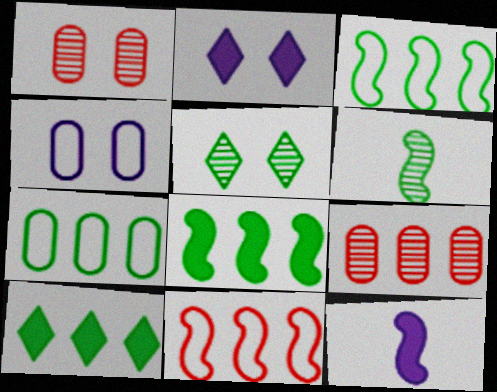[]